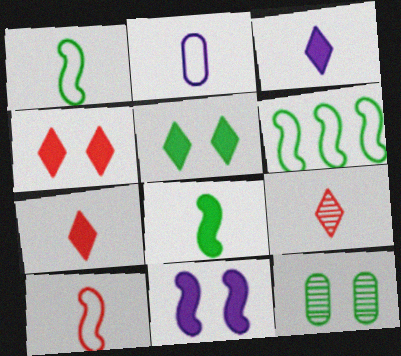[[2, 8, 9]]